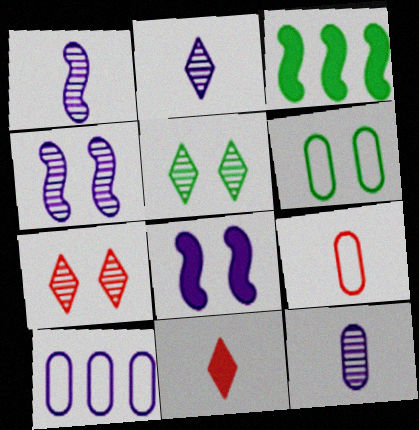[[1, 2, 12], 
[2, 8, 10], 
[6, 7, 8], 
[6, 9, 10]]